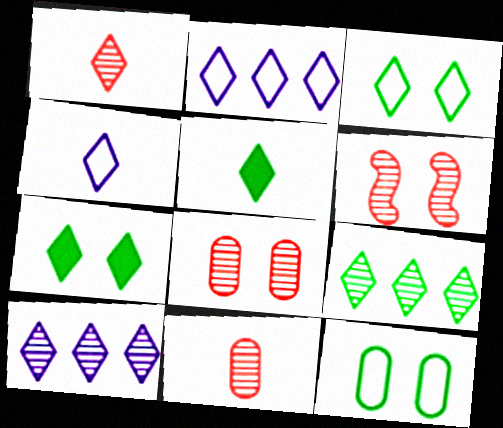[[1, 2, 7], 
[1, 4, 5], 
[3, 5, 9]]